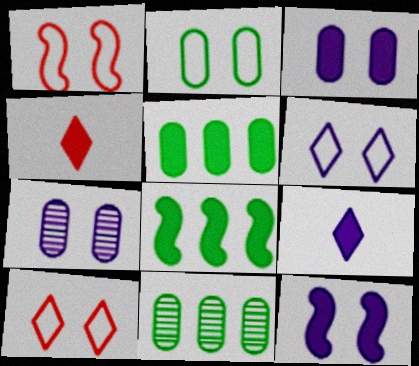[[1, 2, 6], 
[1, 9, 11], 
[3, 4, 8], 
[4, 5, 12], 
[6, 7, 12]]